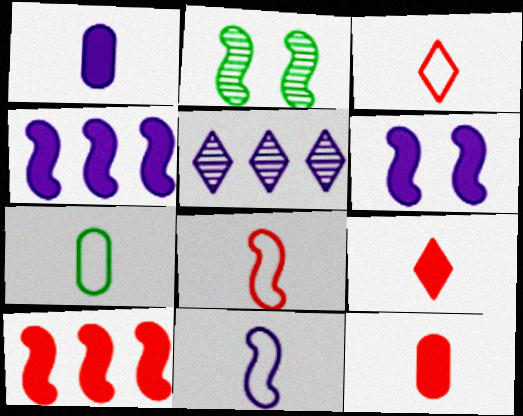[[2, 4, 8], 
[2, 10, 11], 
[3, 7, 11]]